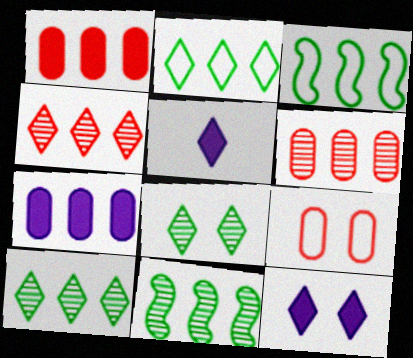[[3, 4, 7], 
[5, 9, 11]]